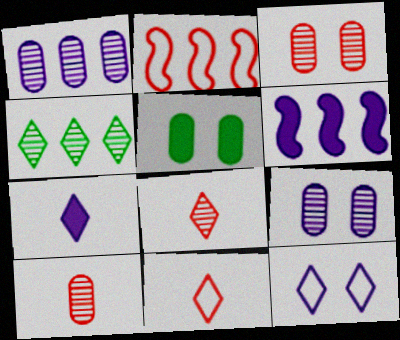[]